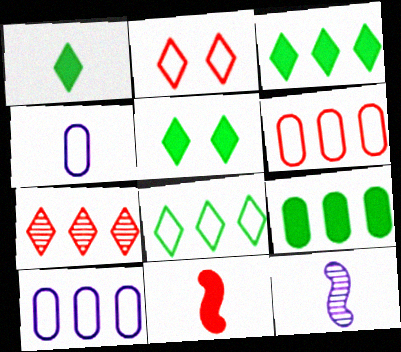[[1, 3, 5], 
[2, 9, 12], 
[5, 6, 12]]